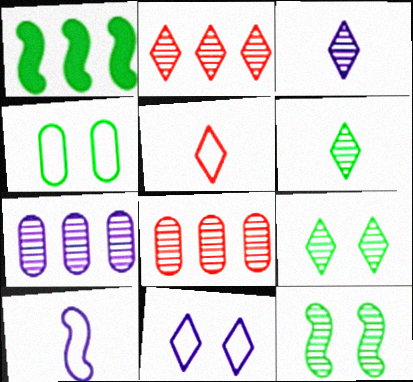[[1, 4, 6], 
[2, 3, 9], 
[3, 8, 12]]